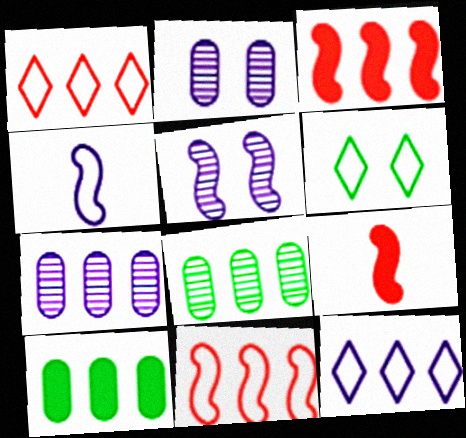[[3, 8, 12], 
[6, 7, 9]]